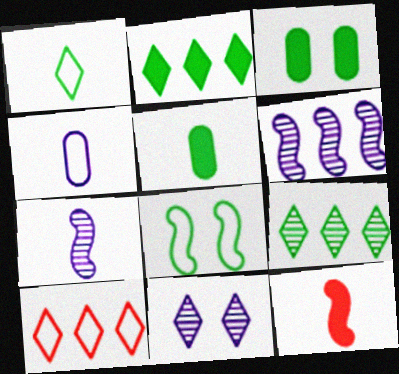[[3, 7, 10], 
[4, 8, 10], 
[5, 8, 9], 
[6, 8, 12]]